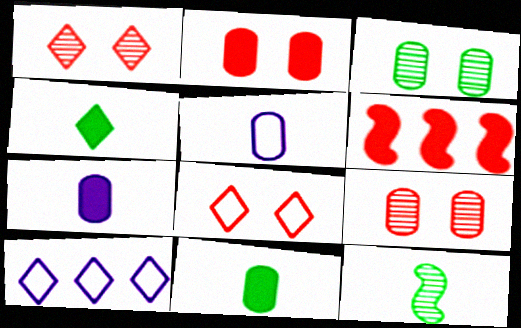[[1, 4, 10], 
[2, 10, 12]]